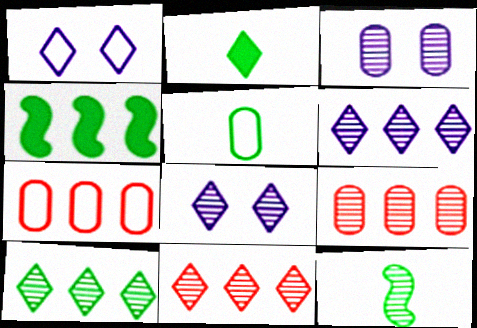[[1, 2, 11], 
[2, 5, 12], 
[3, 11, 12], 
[4, 6, 7], 
[6, 10, 11], 
[8, 9, 12]]